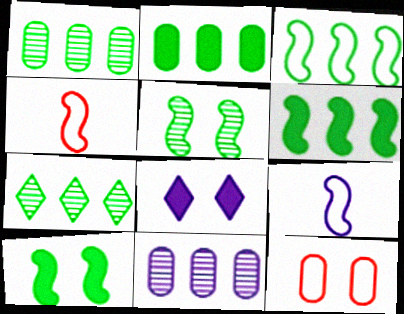[[1, 4, 8], 
[2, 3, 7], 
[5, 8, 12], 
[8, 9, 11]]